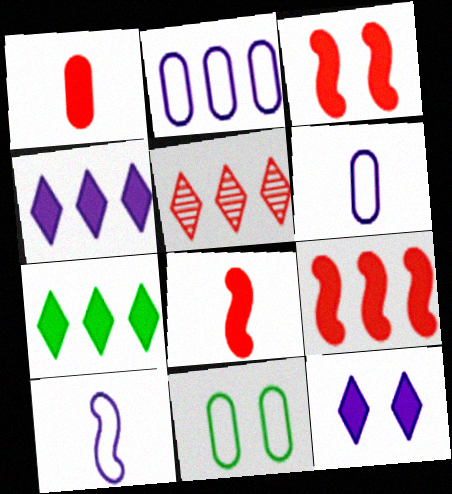[[3, 8, 9]]